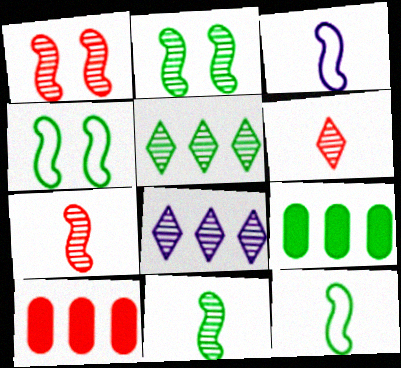[]